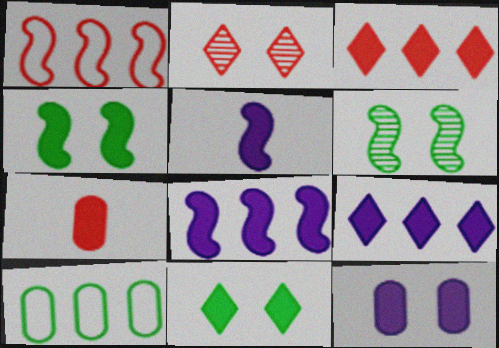[[1, 2, 7], 
[1, 5, 6], 
[2, 5, 10], 
[4, 7, 9], 
[5, 9, 12], 
[7, 8, 11]]